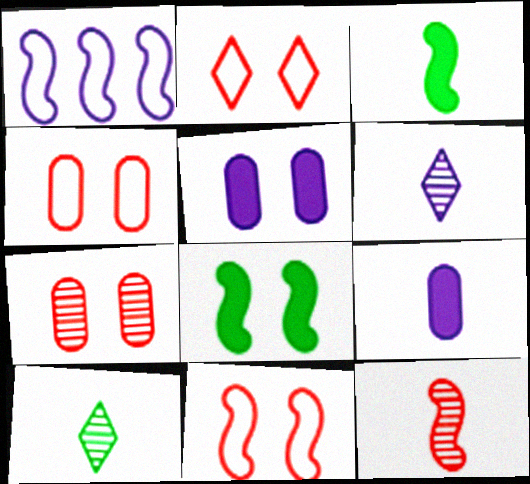[[1, 5, 6], 
[1, 8, 12], 
[2, 4, 11]]